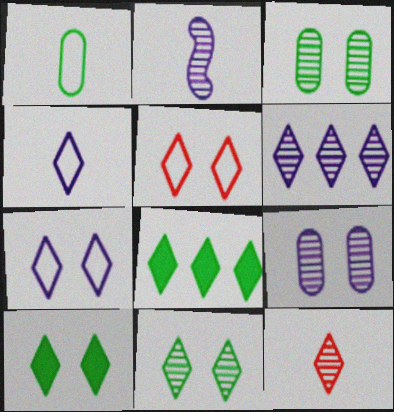[[2, 6, 9], 
[6, 11, 12], 
[7, 8, 12]]